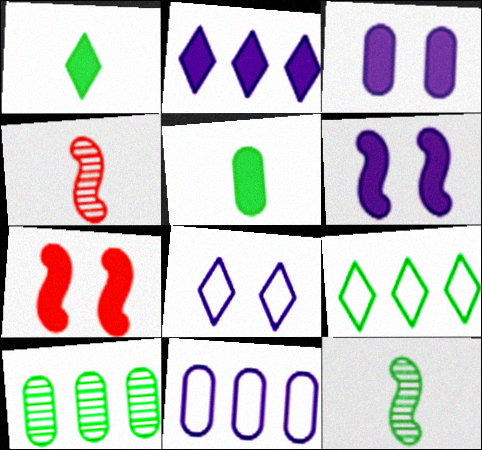[[2, 5, 7], 
[3, 4, 9]]